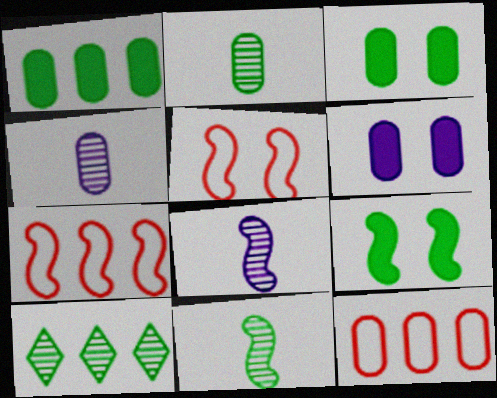[[2, 6, 12], 
[3, 4, 12], 
[7, 8, 9]]